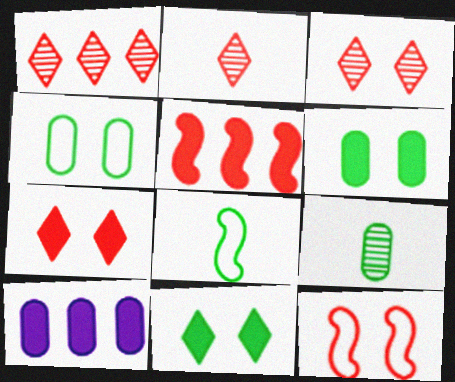[[1, 2, 3], 
[3, 8, 10]]